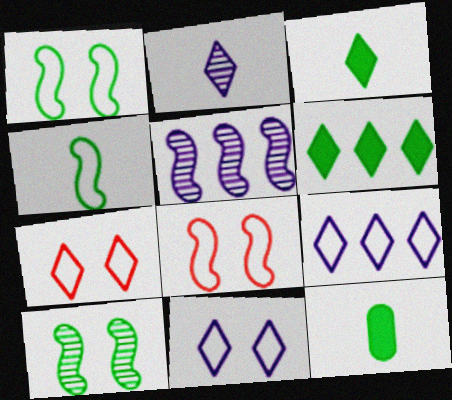[[2, 6, 7], 
[5, 7, 12]]